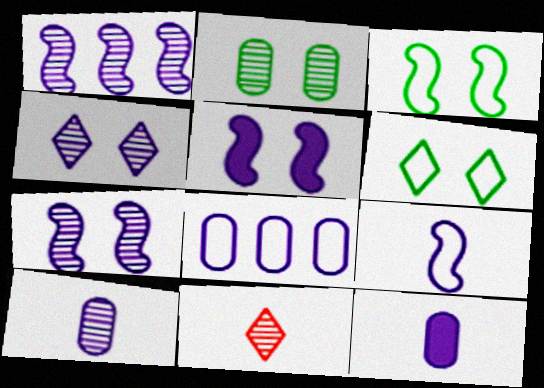[[1, 2, 11], 
[1, 4, 10], 
[1, 5, 9]]